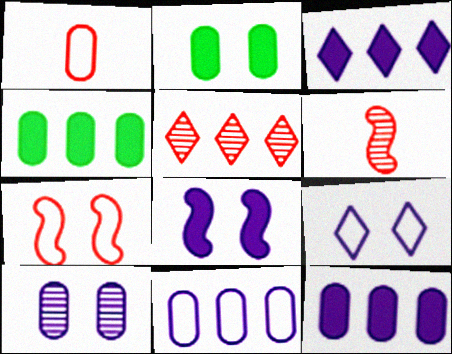[[1, 4, 10], 
[4, 6, 9], 
[8, 9, 10]]